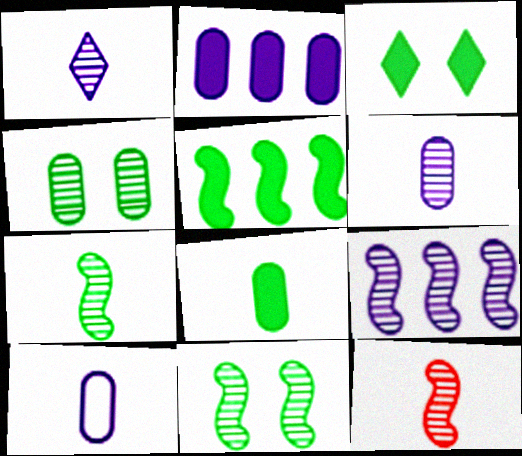[[3, 5, 8], 
[9, 11, 12]]